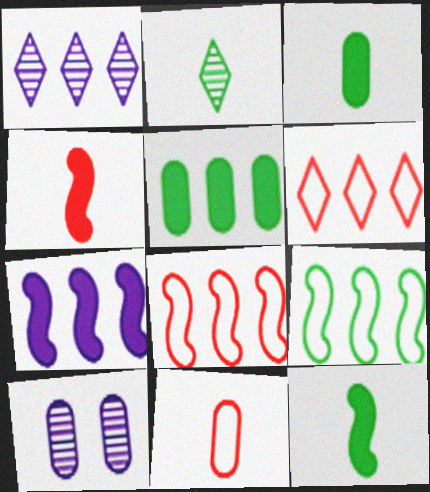[[1, 5, 8], 
[5, 10, 11], 
[6, 10, 12]]